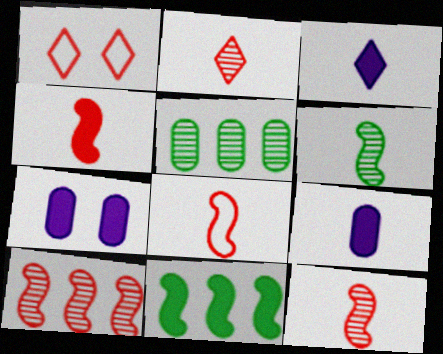[[4, 8, 12]]